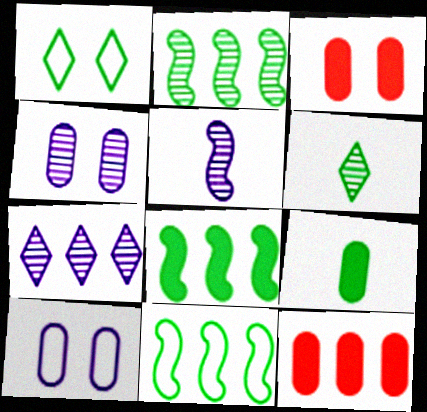[[1, 2, 9], 
[1, 5, 12], 
[2, 8, 11], 
[4, 5, 7], 
[7, 11, 12]]